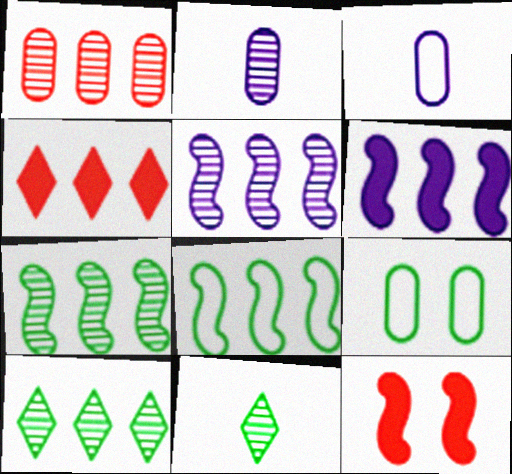[[1, 5, 10], 
[3, 10, 12]]